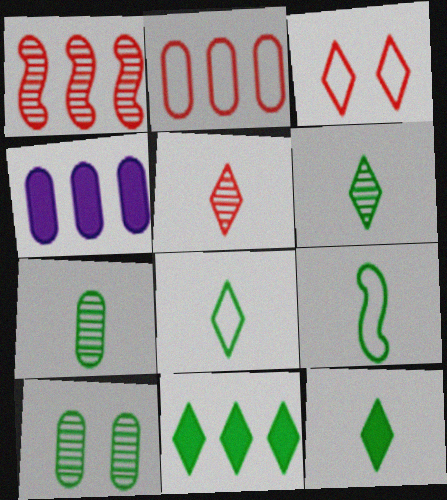[[6, 8, 12], 
[7, 9, 12], 
[9, 10, 11]]